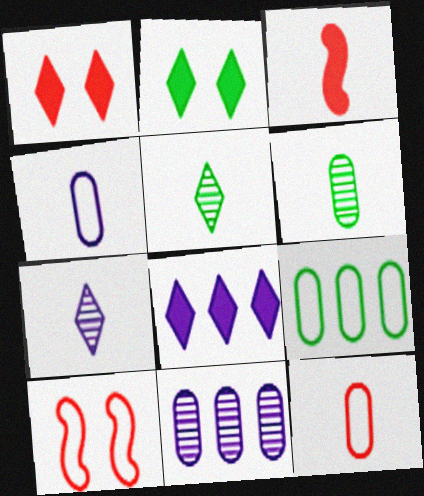[[3, 4, 5], 
[6, 8, 10]]